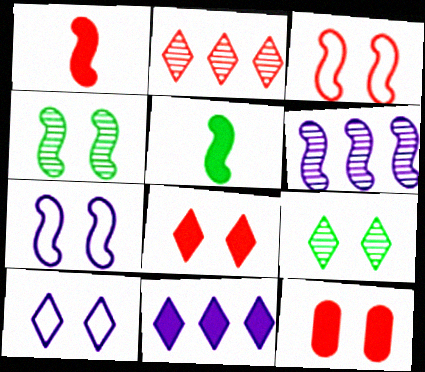[[3, 5, 6], 
[4, 10, 12], 
[5, 11, 12], 
[7, 9, 12], 
[8, 9, 10]]